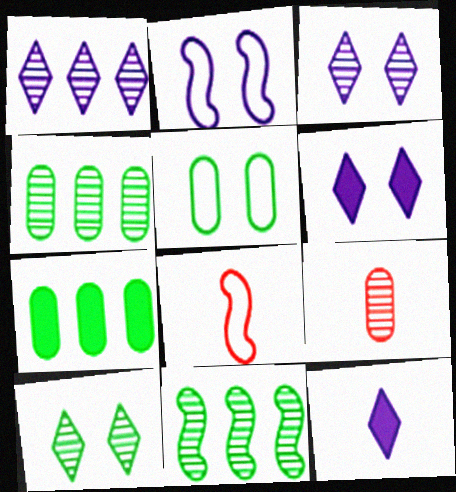[[3, 7, 8], 
[3, 9, 11], 
[4, 6, 8]]